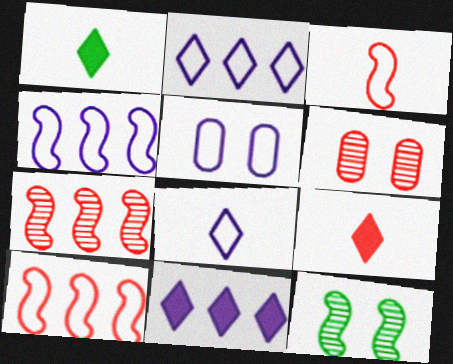[[1, 4, 6], 
[1, 5, 7], 
[4, 5, 8], 
[6, 9, 10]]